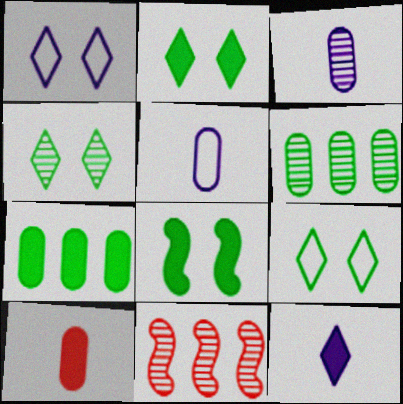[[2, 4, 9], 
[2, 5, 11], 
[3, 4, 11]]